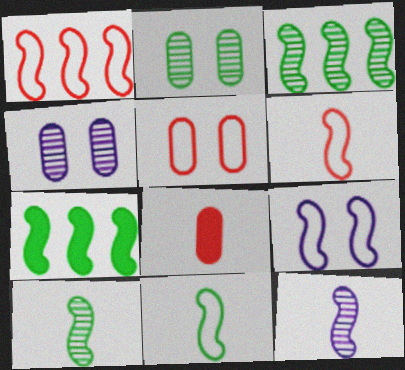[[1, 9, 11]]